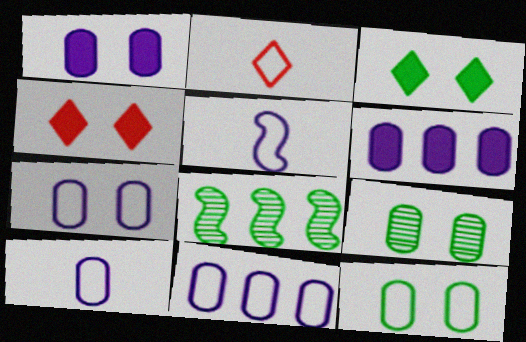[[1, 2, 8], 
[4, 8, 10], 
[7, 10, 11]]